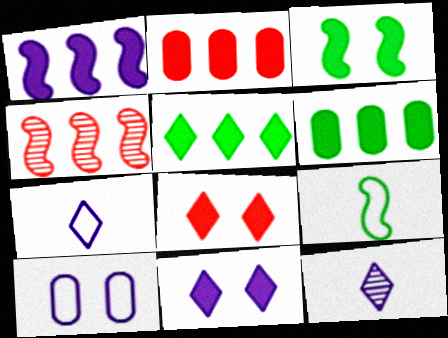[[1, 2, 5], 
[1, 10, 12]]